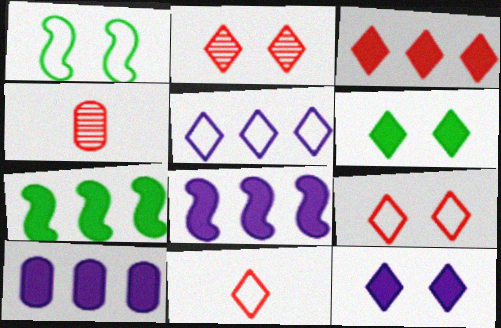[[2, 3, 11], 
[3, 7, 10]]